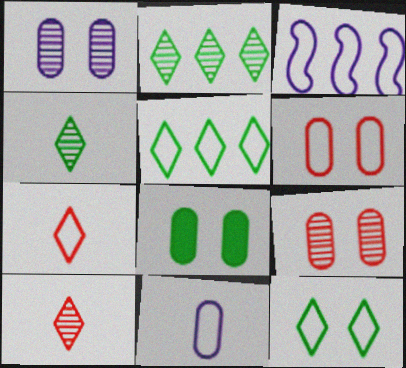[[1, 6, 8], 
[3, 8, 10]]